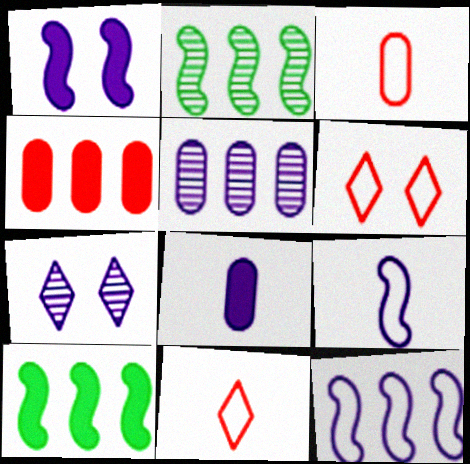[[2, 6, 8], 
[3, 7, 10], 
[7, 8, 12]]